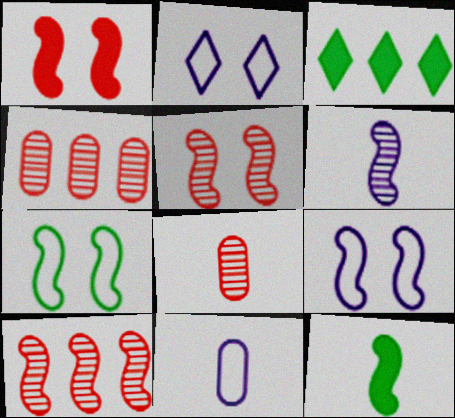[[2, 4, 12], 
[3, 5, 11], 
[3, 8, 9], 
[9, 10, 12]]